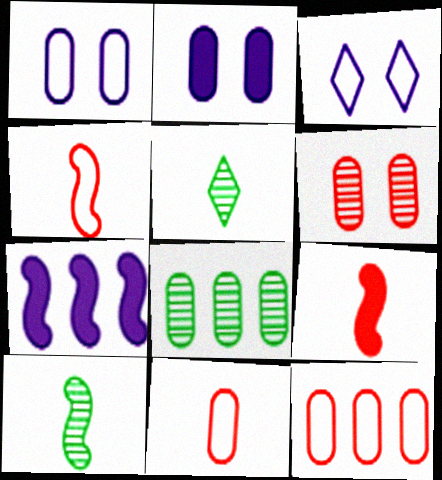[[2, 8, 11], 
[3, 8, 9]]